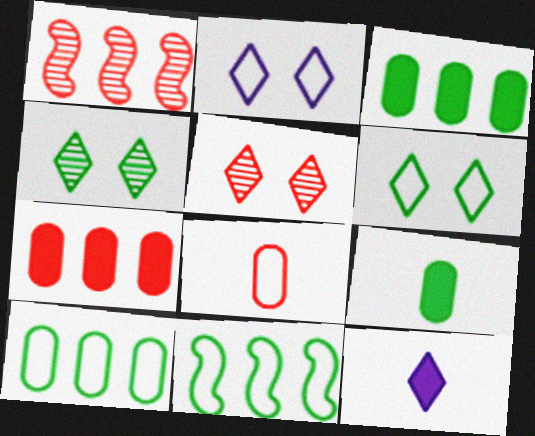[[1, 2, 9], 
[2, 8, 11], 
[4, 9, 11]]